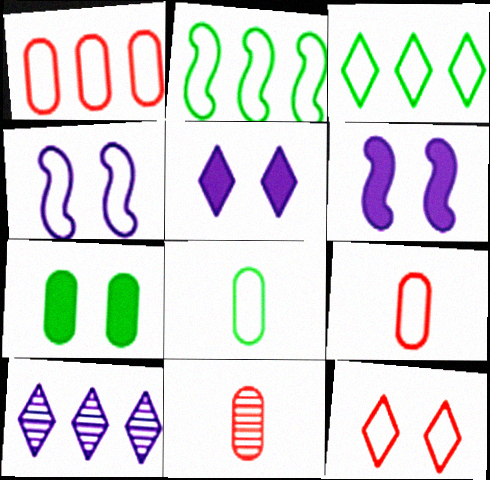[[2, 5, 11], 
[3, 4, 9], 
[3, 6, 11]]